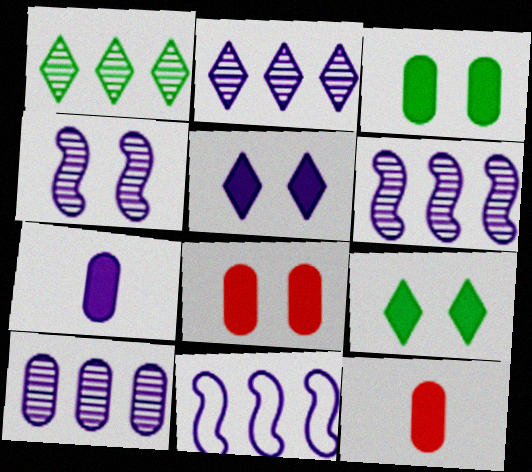[[2, 6, 10]]